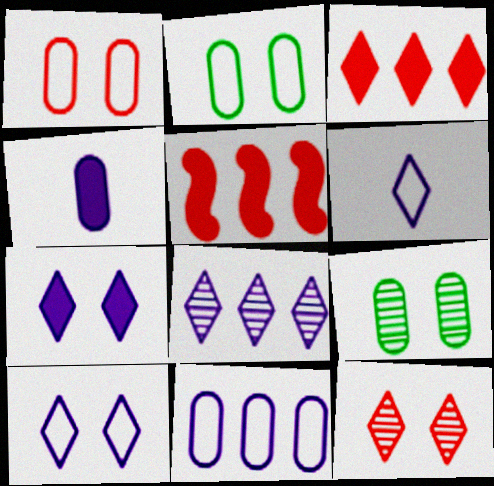[[5, 6, 9], 
[6, 7, 8]]